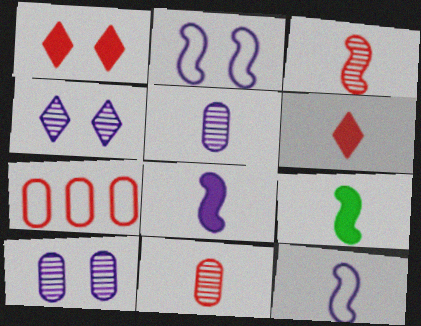[[1, 3, 7], 
[3, 9, 12], 
[4, 7, 9]]